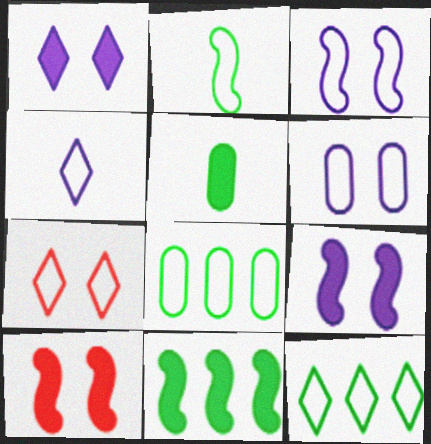[[4, 7, 12]]